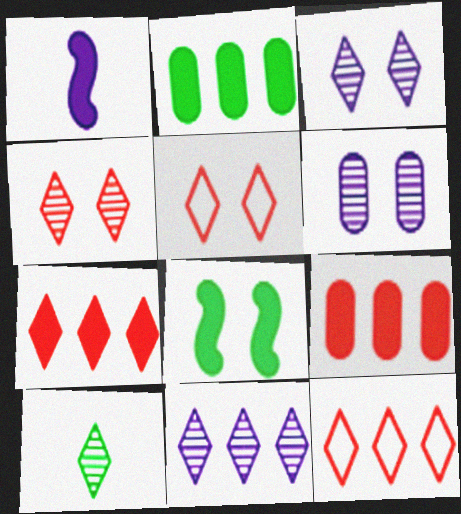[[4, 10, 11], 
[5, 6, 8]]